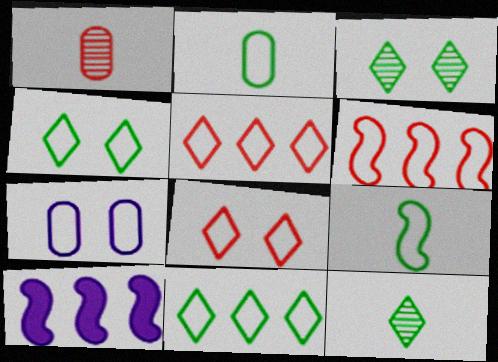[[1, 4, 10], 
[5, 7, 9]]